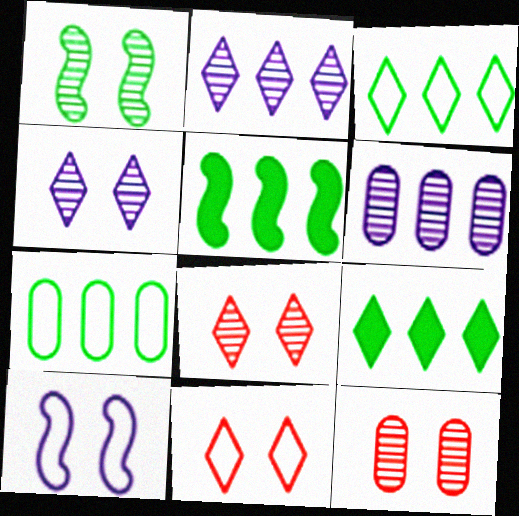[[1, 4, 12]]